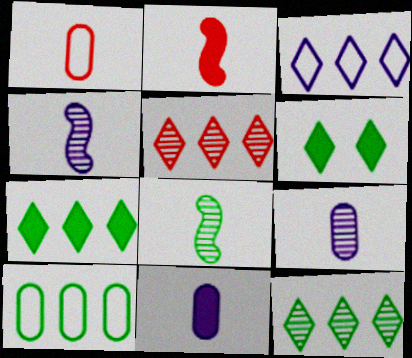[[3, 5, 7], 
[6, 8, 10]]